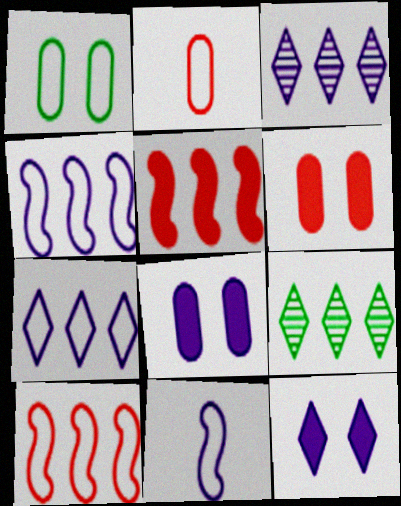[[3, 8, 11], 
[6, 9, 11]]